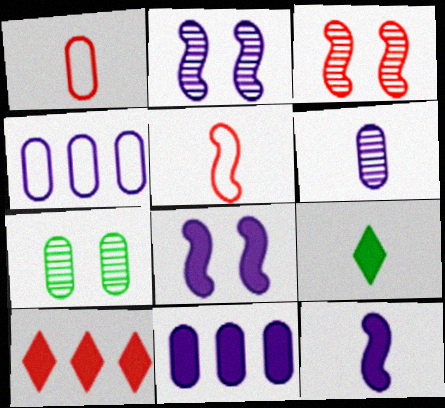[[1, 3, 10], 
[1, 7, 11], 
[3, 4, 9], 
[5, 6, 9]]